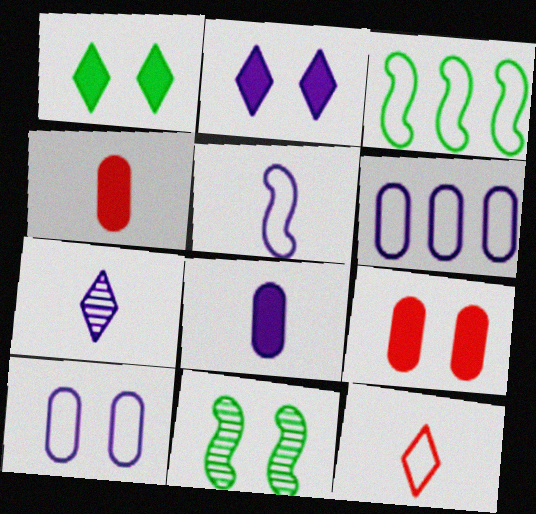[[3, 7, 9], 
[3, 10, 12], 
[5, 7, 8]]